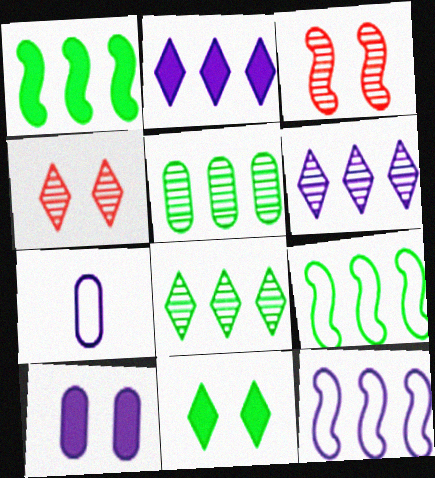[[1, 4, 7]]